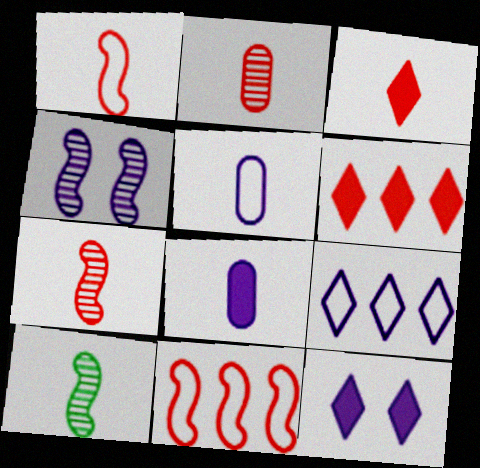[[1, 2, 3], 
[3, 5, 10], 
[4, 8, 9]]